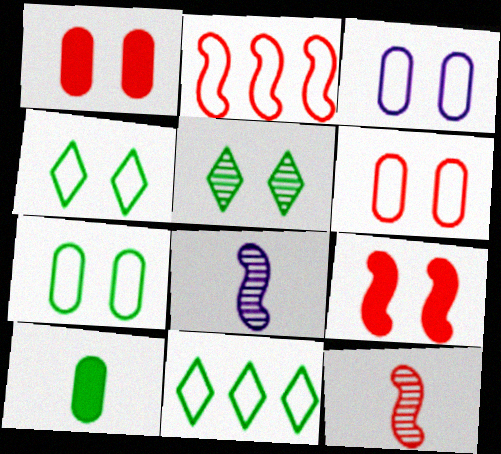[[1, 8, 11], 
[2, 9, 12], 
[3, 5, 9], 
[3, 6, 7]]